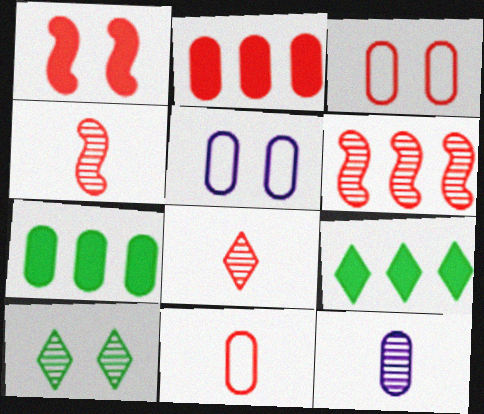[[1, 5, 10], 
[3, 7, 12], 
[4, 5, 9], 
[6, 10, 12]]